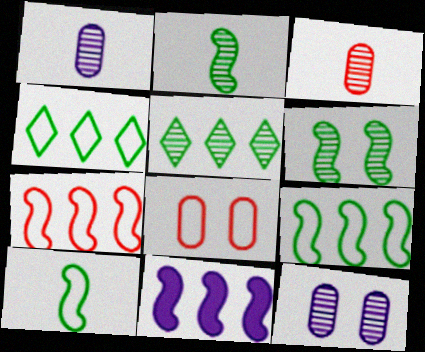[]